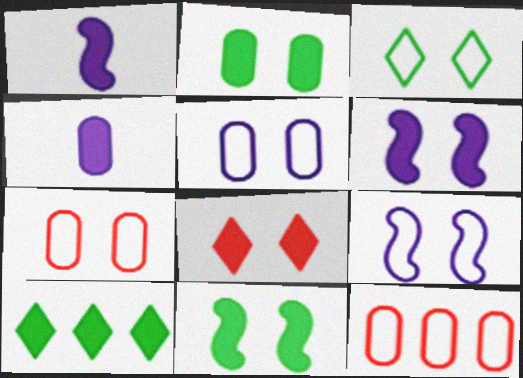[[2, 6, 8], 
[3, 7, 9]]